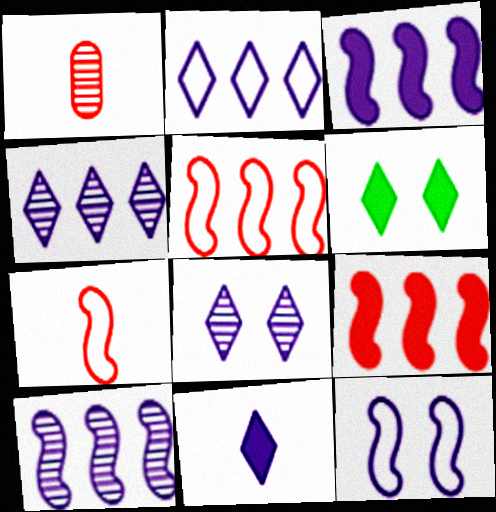[[2, 8, 11]]